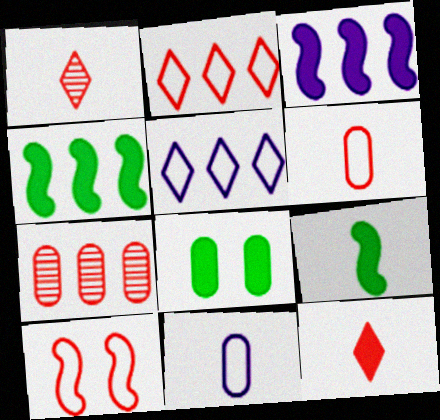[[1, 9, 11], 
[2, 6, 10], 
[3, 8, 12], 
[4, 5, 7], 
[7, 8, 11], 
[7, 10, 12]]